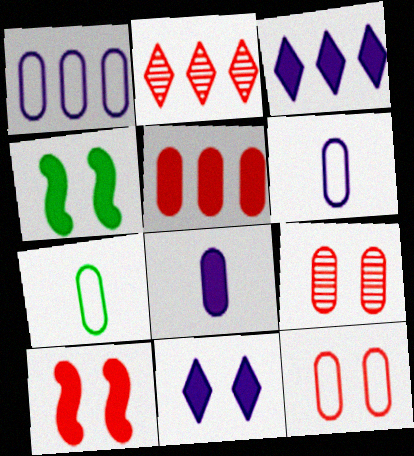[[1, 7, 12], 
[2, 4, 6]]